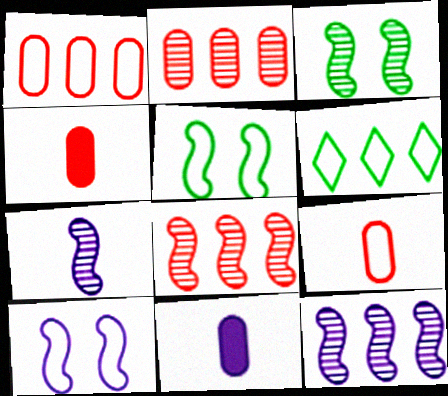[[3, 7, 8], 
[6, 9, 10]]